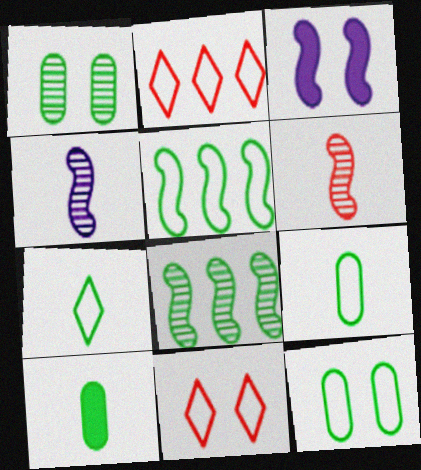[[1, 3, 11], 
[3, 5, 6], 
[5, 7, 12]]